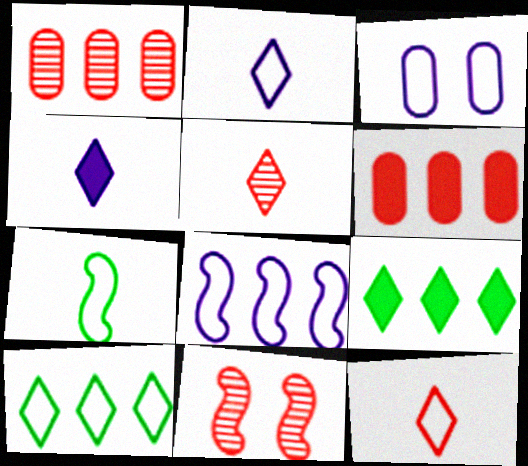[[1, 5, 11], 
[1, 8, 9], 
[2, 3, 8], 
[6, 11, 12]]